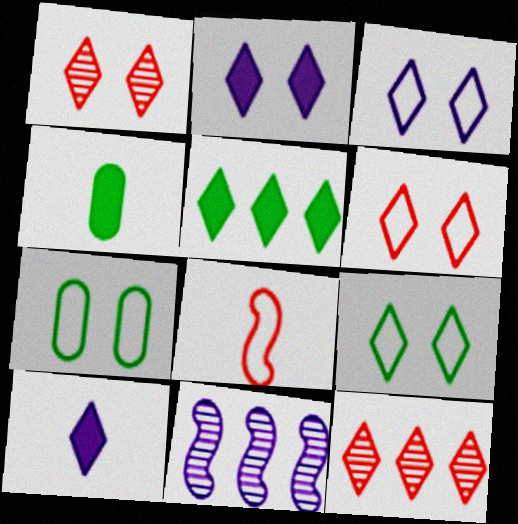[[1, 2, 9], 
[3, 6, 9], 
[4, 6, 11], 
[9, 10, 12]]